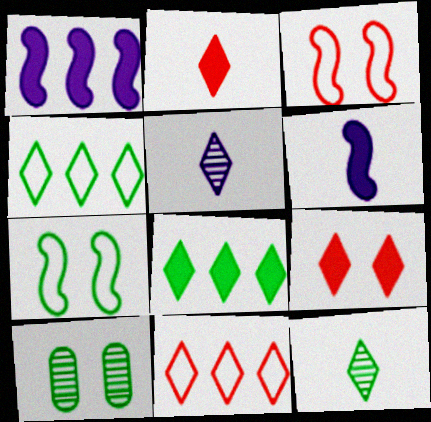[[4, 5, 9], 
[6, 10, 11]]